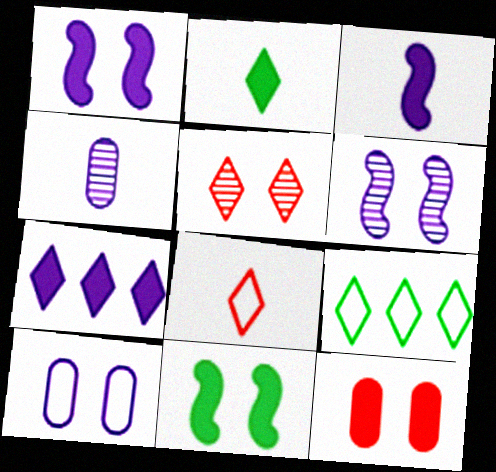[[5, 10, 11]]